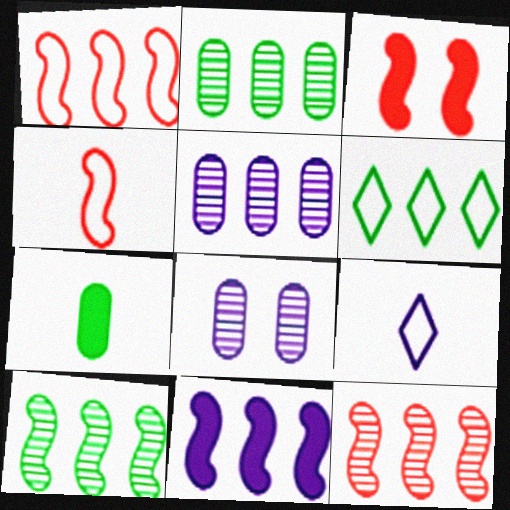[[1, 10, 11], 
[2, 3, 9], 
[3, 4, 12], 
[8, 9, 11]]